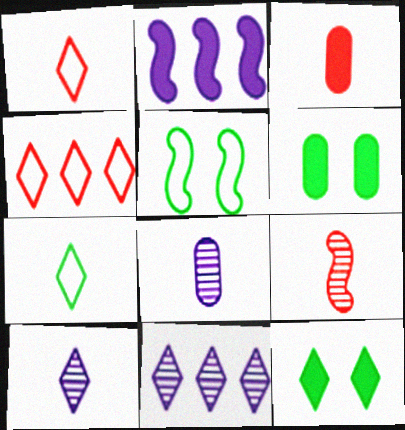[[1, 3, 9], 
[1, 11, 12], 
[2, 3, 12], 
[2, 5, 9], 
[3, 5, 11], 
[4, 10, 12]]